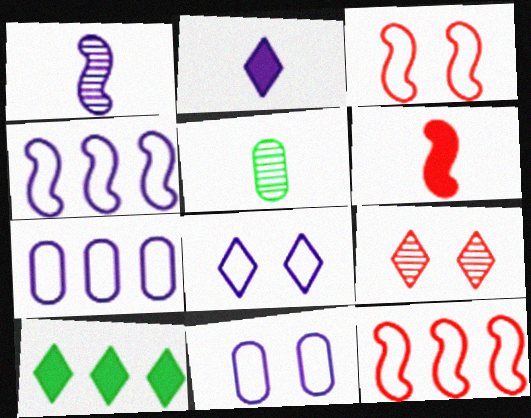[]